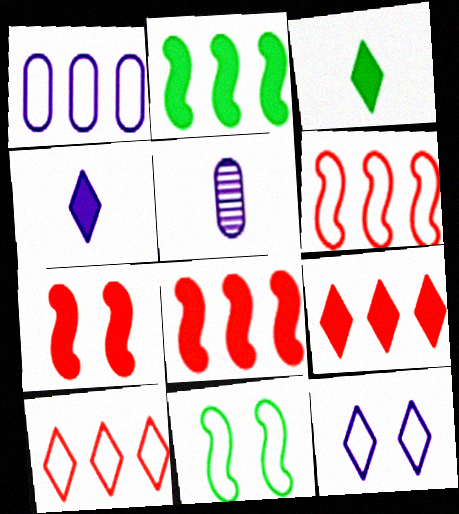[[5, 9, 11]]